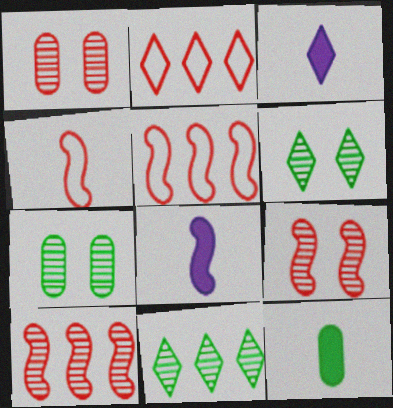[[2, 3, 6], 
[2, 7, 8], 
[3, 5, 7]]